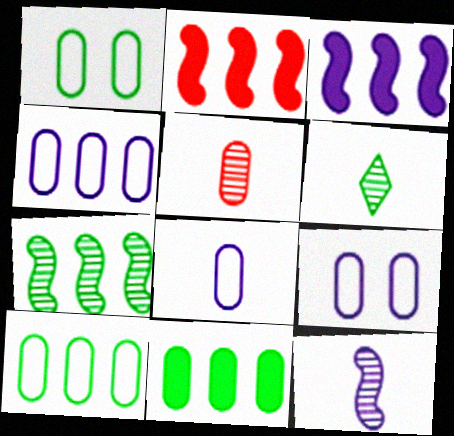[[2, 6, 9], 
[4, 8, 9], 
[5, 6, 12], 
[5, 9, 11]]